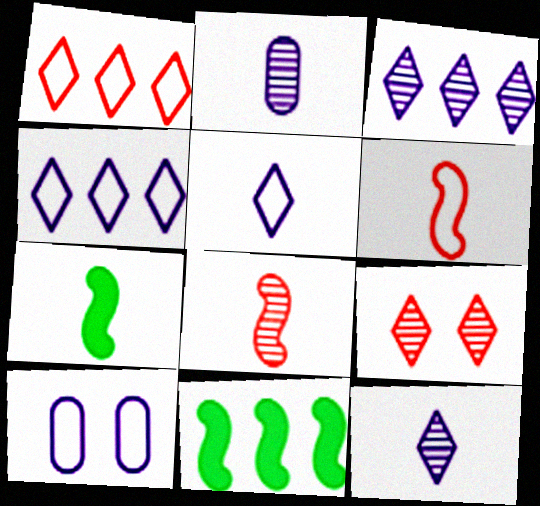[]